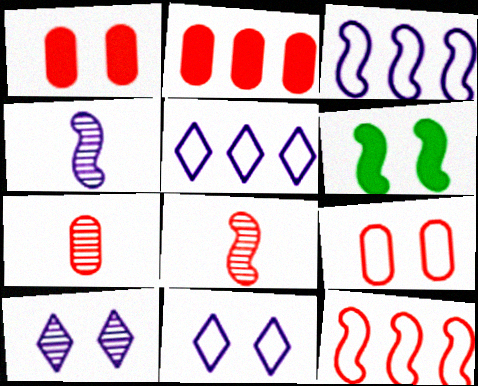[[2, 7, 9], 
[3, 6, 8], 
[4, 6, 12], 
[5, 6, 7], 
[6, 9, 10]]